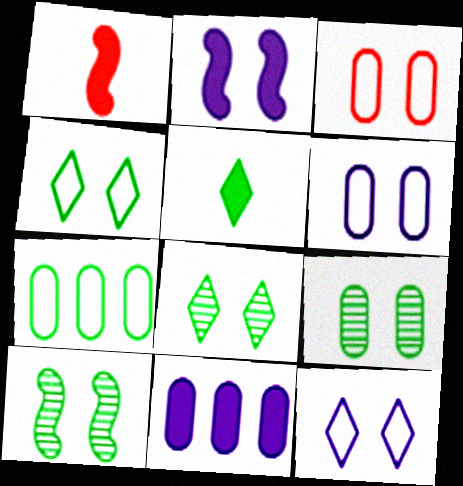[[2, 3, 8], 
[5, 7, 10], 
[8, 9, 10]]